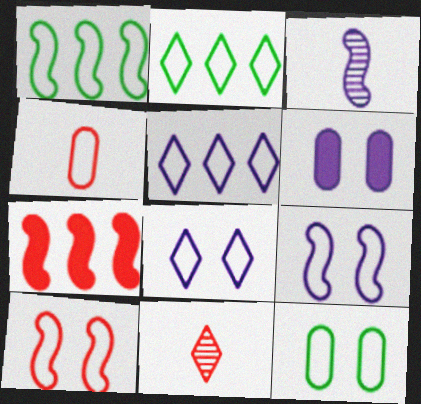[[1, 4, 8], 
[1, 6, 11], 
[2, 4, 9], 
[3, 5, 6], 
[8, 10, 12]]